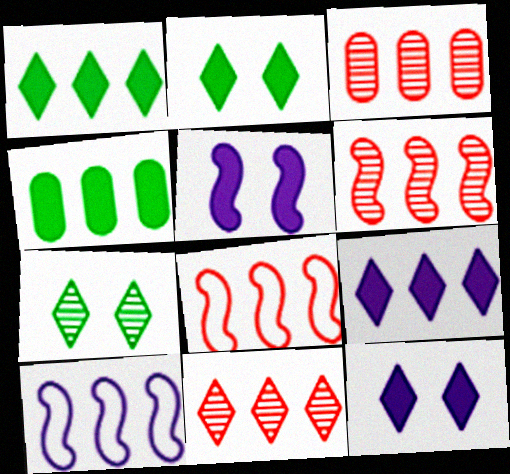[[1, 3, 10], 
[3, 6, 11], 
[4, 10, 11]]